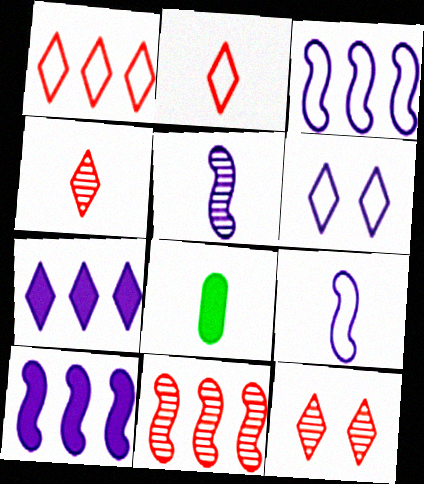[[2, 5, 8], 
[3, 8, 12], 
[4, 8, 9], 
[6, 8, 11]]